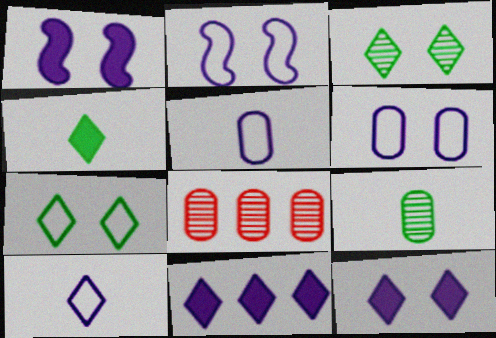[[2, 4, 8]]